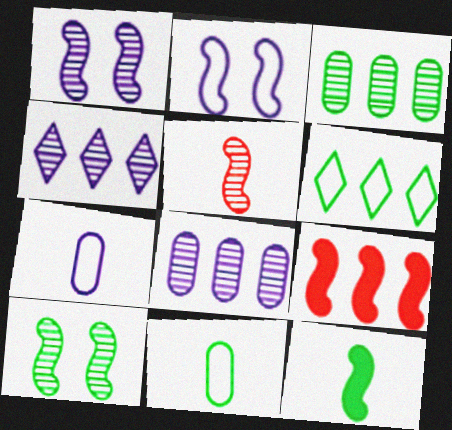[[6, 8, 9]]